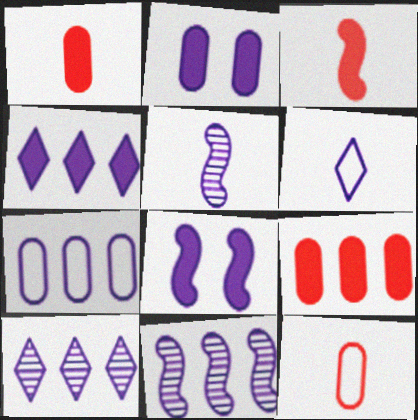[[2, 6, 11], 
[4, 7, 11]]